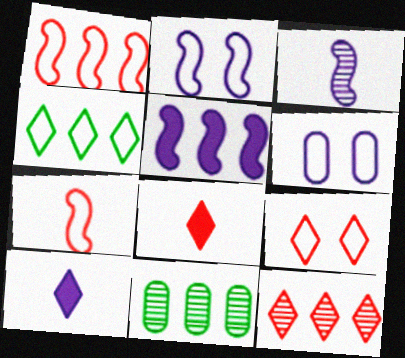[[2, 3, 5], 
[2, 8, 11], 
[4, 6, 7], 
[8, 9, 12]]